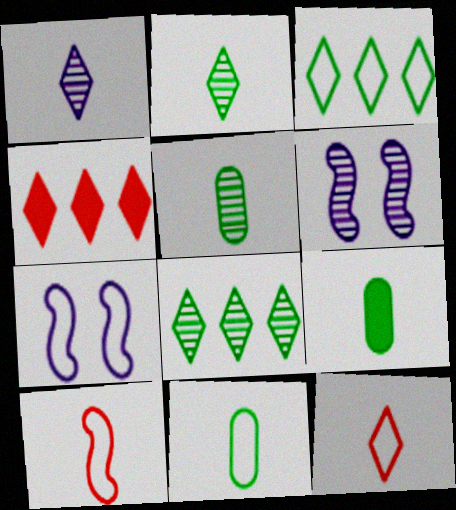[[1, 9, 10], 
[4, 5, 7], 
[4, 6, 11], 
[5, 9, 11]]